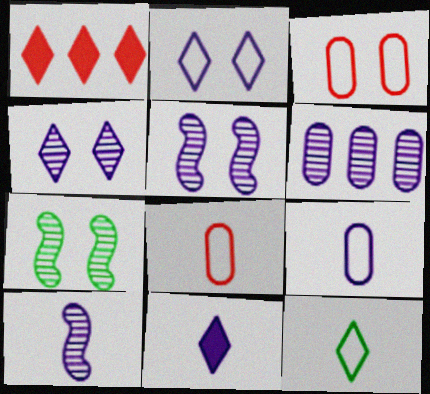[[1, 4, 12], 
[1, 7, 9], 
[4, 6, 10], 
[9, 10, 11]]